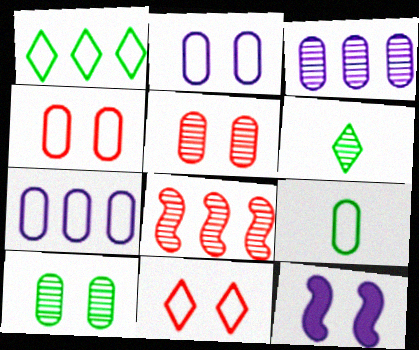[[4, 7, 9], 
[10, 11, 12]]